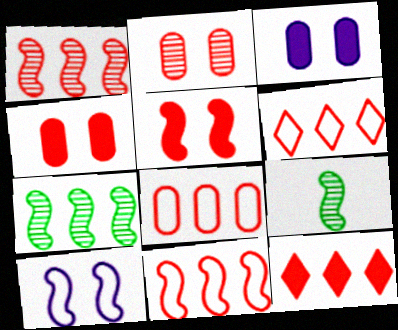[[1, 8, 12], 
[3, 6, 9], 
[6, 8, 11]]